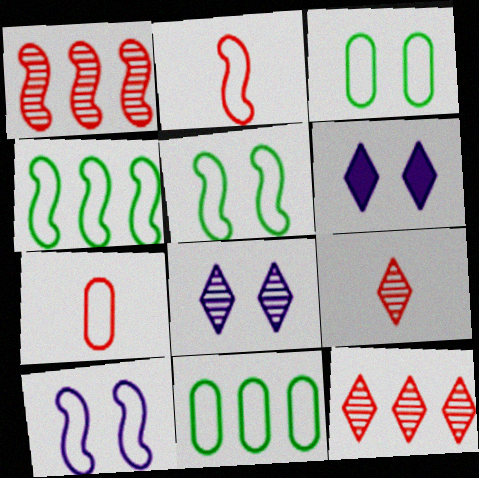[[2, 4, 10]]